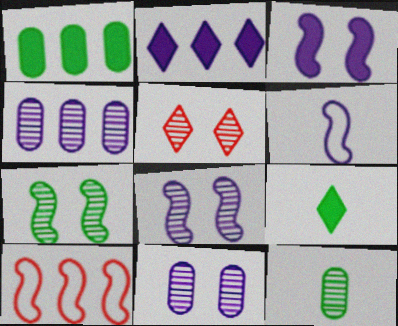[[1, 5, 6], 
[2, 6, 11], 
[5, 7, 11], 
[9, 10, 11]]